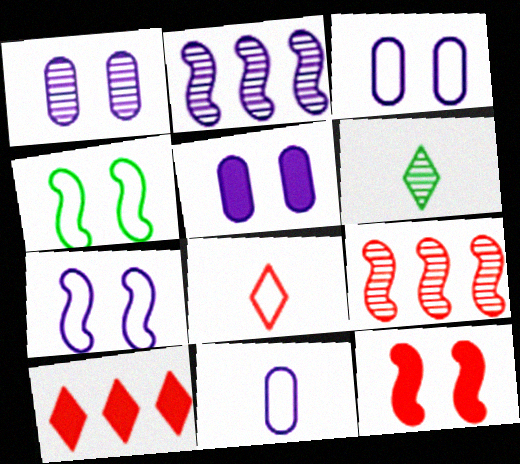[[1, 3, 5], 
[1, 6, 9]]